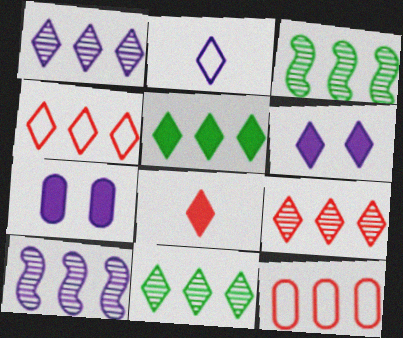[[1, 2, 6], 
[1, 4, 5], 
[1, 9, 11], 
[2, 7, 10], 
[5, 6, 8], 
[5, 10, 12]]